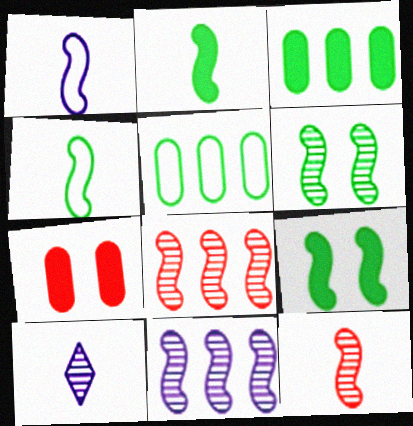[[1, 2, 12], 
[1, 8, 9], 
[6, 11, 12]]